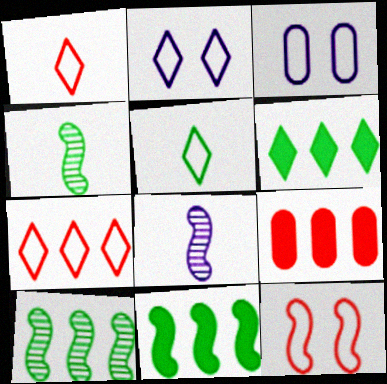[[2, 4, 9], 
[2, 5, 7], 
[8, 11, 12]]